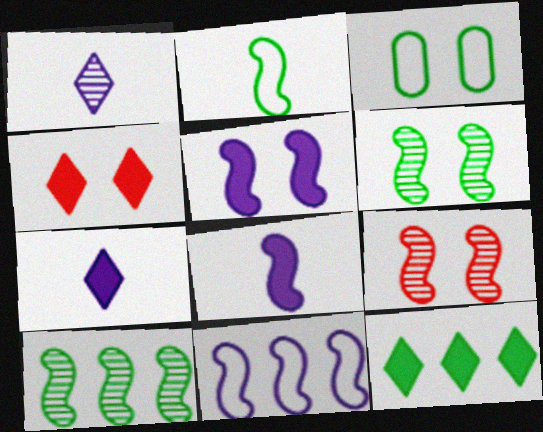[[4, 7, 12]]